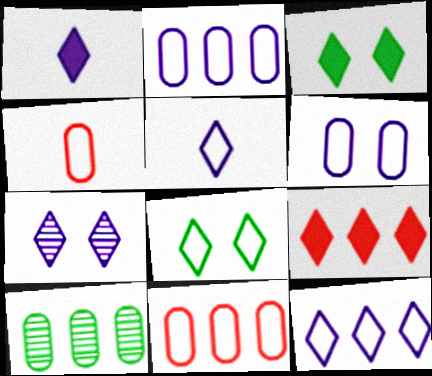[[1, 3, 9], 
[1, 7, 12]]